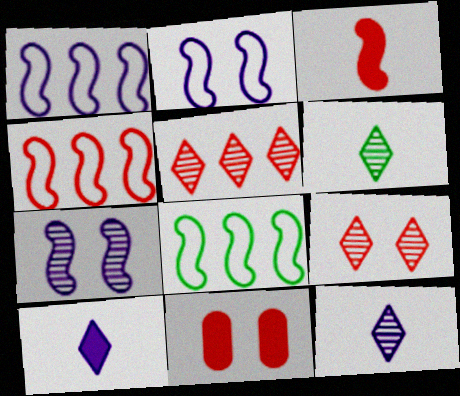[[1, 4, 8], 
[1, 6, 11], 
[3, 7, 8], 
[8, 11, 12]]